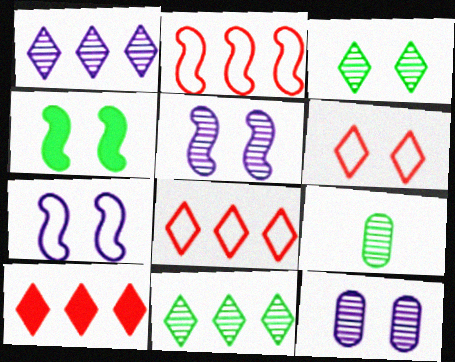[[4, 6, 12], 
[7, 9, 10]]